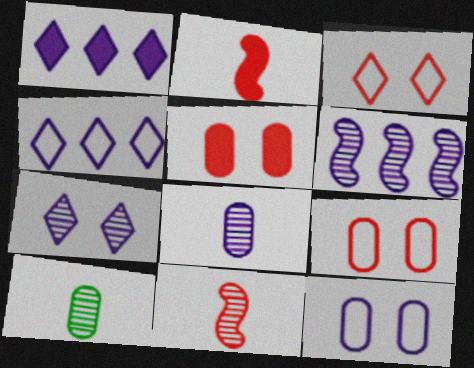[[6, 7, 8]]